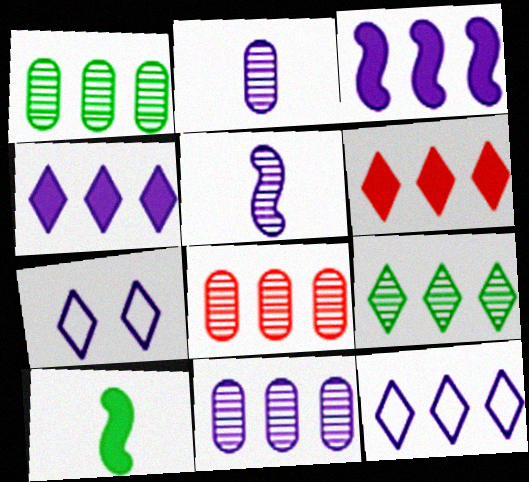[[1, 8, 11], 
[2, 3, 7], 
[3, 11, 12], 
[6, 9, 12], 
[7, 8, 10]]